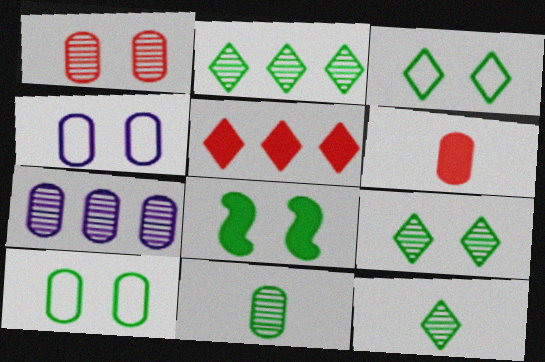[[1, 7, 11], 
[2, 9, 12], 
[6, 7, 10], 
[8, 9, 10]]